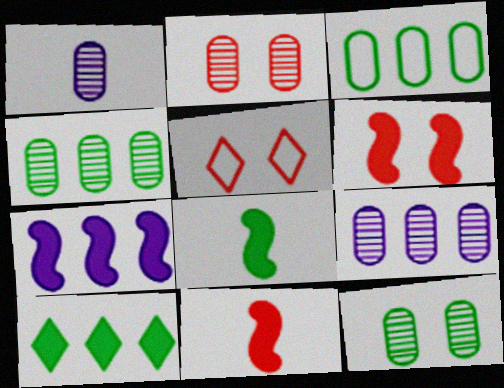[[1, 2, 4], 
[2, 5, 6], 
[5, 8, 9], 
[6, 7, 8]]